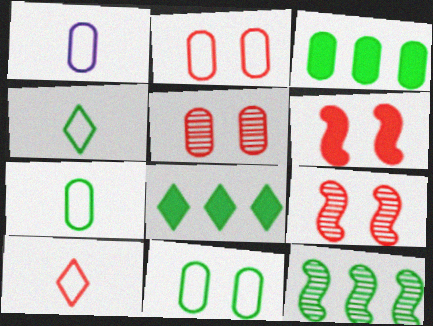[[1, 3, 5], 
[1, 8, 9]]